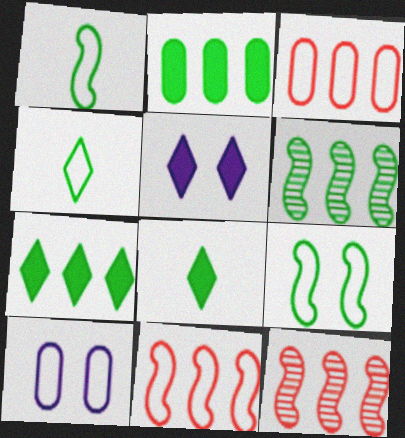[[4, 10, 11], 
[8, 10, 12]]